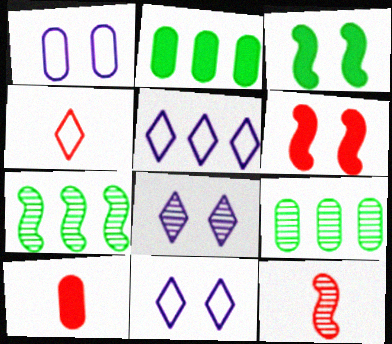[[1, 9, 10], 
[2, 11, 12], 
[4, 10, 12], 
[7, 10, 11], 
[8, 9, 12]]